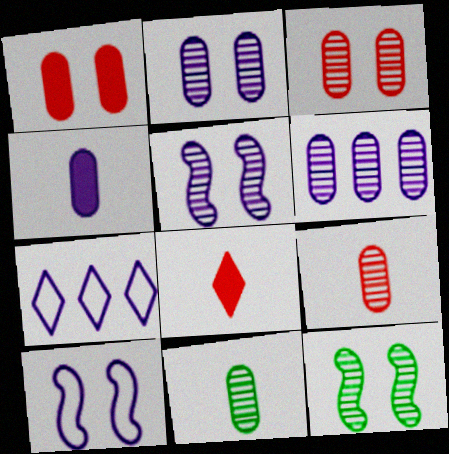[[3, 6, 11], 
[4, 5, 7]]